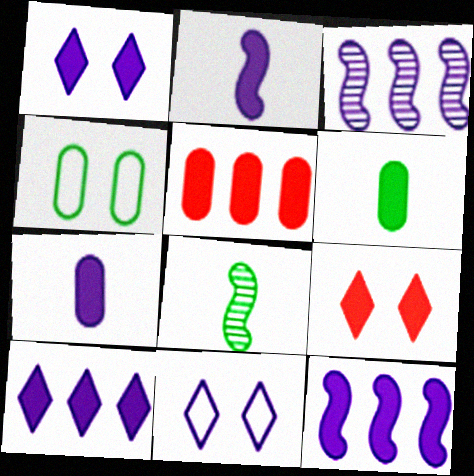[[1, 7, 12], 
[3, 7, 11], 
[5, 8, 11], 
[6, 9, 12]]